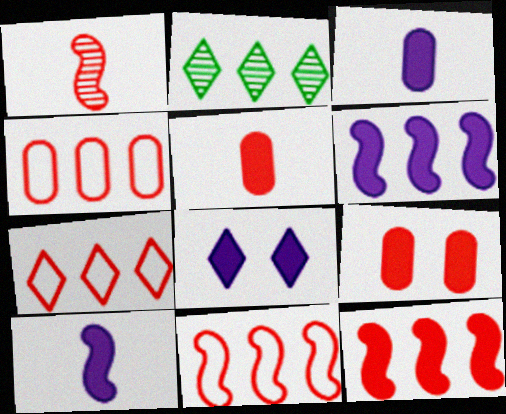[[1, 7, 9], 
[2, 4, 6], 
[3, 6, 8], 
[4, 7, 11]]